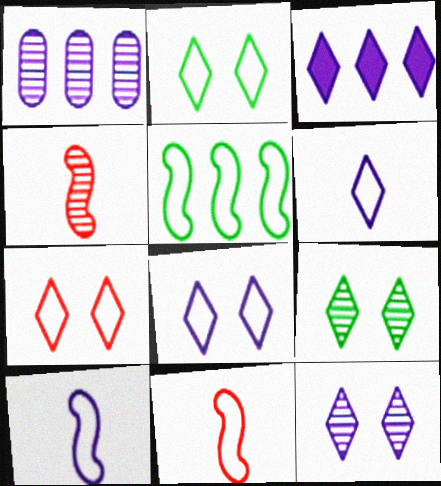[[1, 4, 9], 
[2, 7, 8], 
[3, 6, 12]]